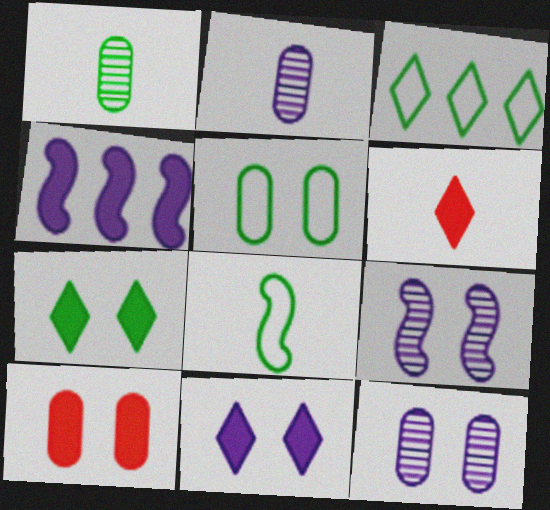[[2, 6, 8], 
[3, 5, 8], 
[5, 10, 12]]